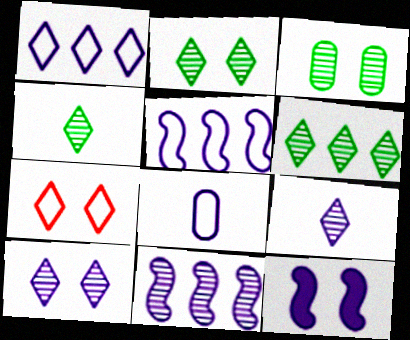[[2, 4, 6], 
[3, 7, 12]]